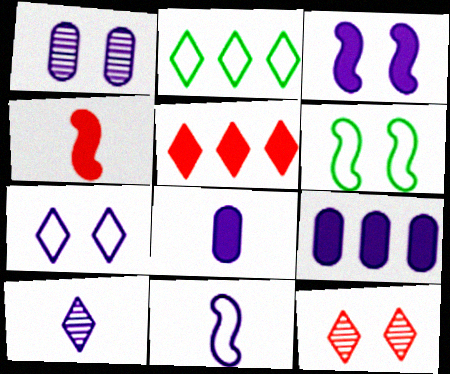[[1, 2, 4], 
[1, 3, 7], 
[8, 10, 11]]